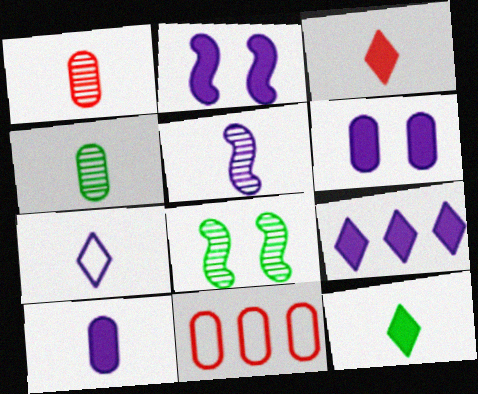[[2, 9, 10], 
[4, 6, 11], 
[5, 7, 10]]